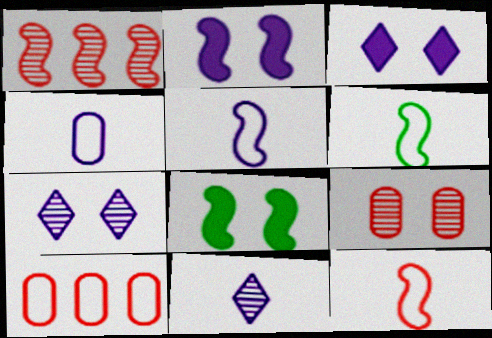[[1, 2, 6], 
[1, 5, 8], 
[5, 6, 12], 
[8, 10, 11]]